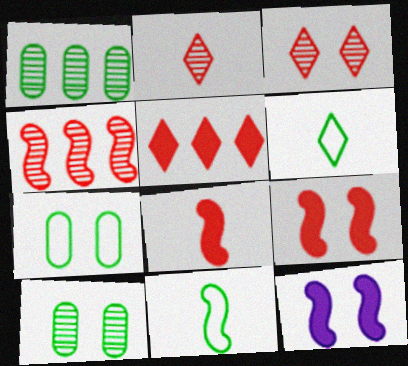[[3, 7, 12], 
[4, 11, 12]]